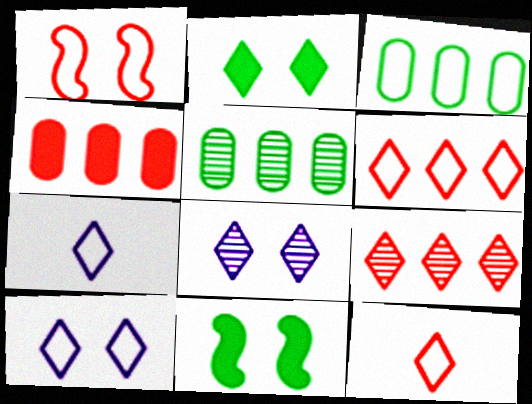[[1, 3, 7], 
[2, 7, 9]]